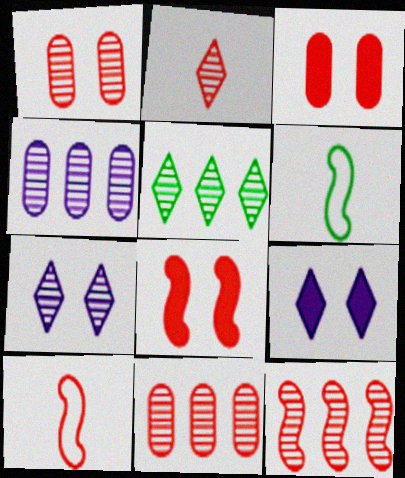[[1, 2, 12], 
[2, 5, 7], 
[4, 5, 12], 
[6, 9, 11], 
[8, 10, 12]]